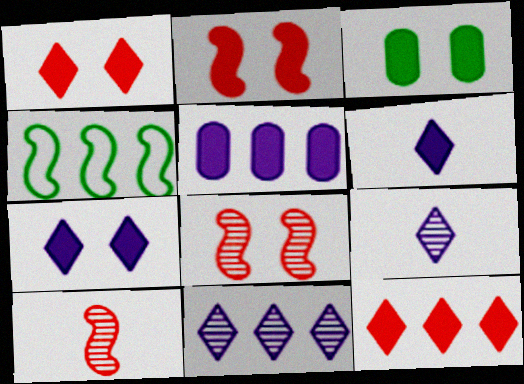[[2, 3, 7]]